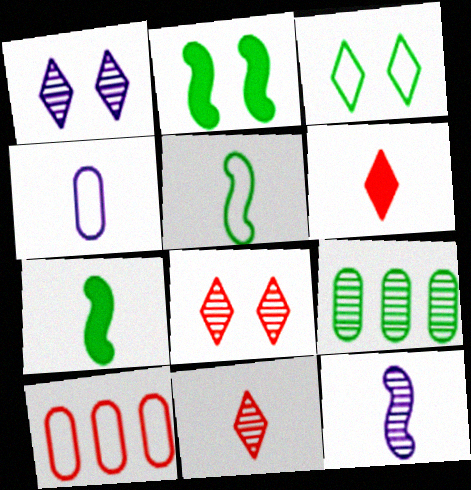[[1, 7, 10], 
[3, 7, 9], 
[4, 7, 11], 
[8, 9, 12]]